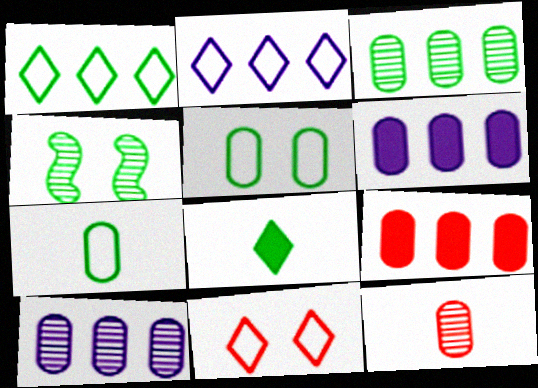[[5, 6, 12]]